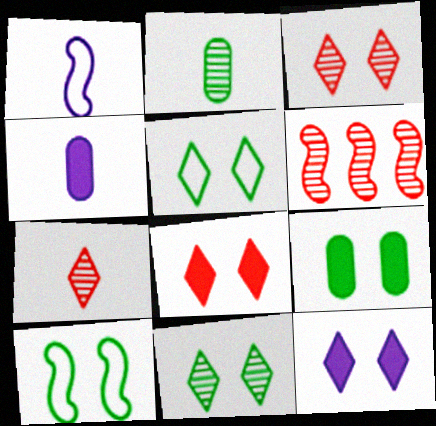[[3, 5, 12], 
[4, 5, 6], 
[9, 10, 11]]